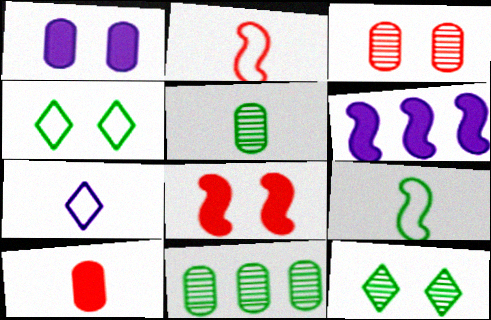[[7, 8, 11]]